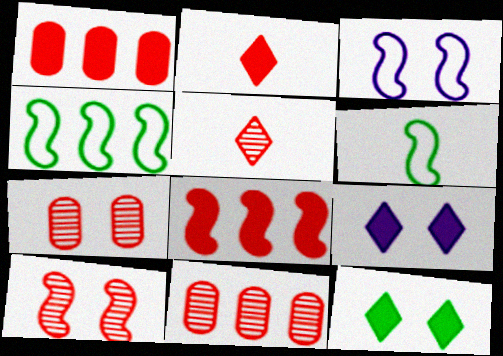[[3, 7, 12], 
[5, 10, 11], 
[6, 9, 11]]